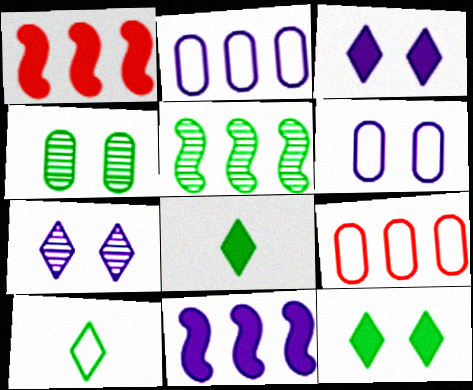[]